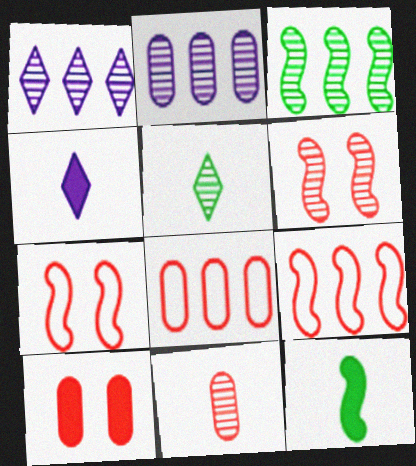[[2, 5, 6], 
[8, 10, 11]]